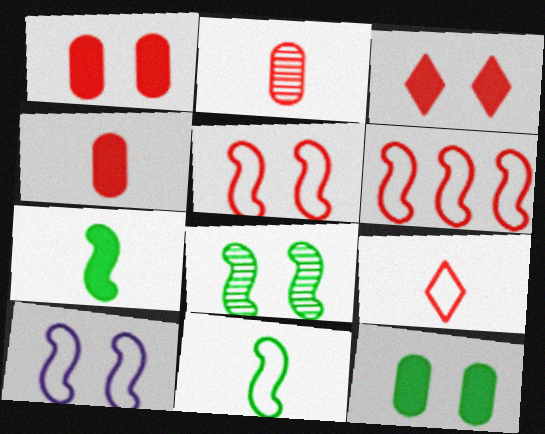[[2, 3, 6], 
[6, 10, 11]]